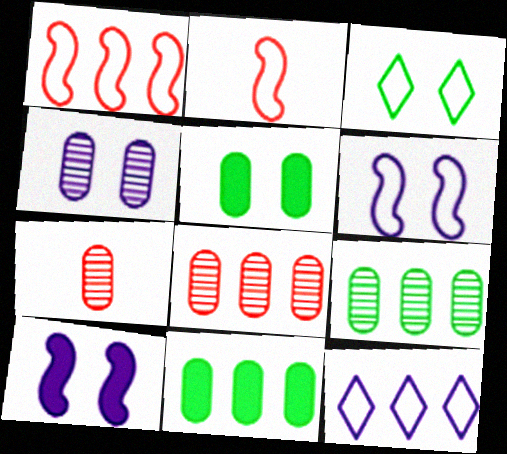[[4, 7, 9]]